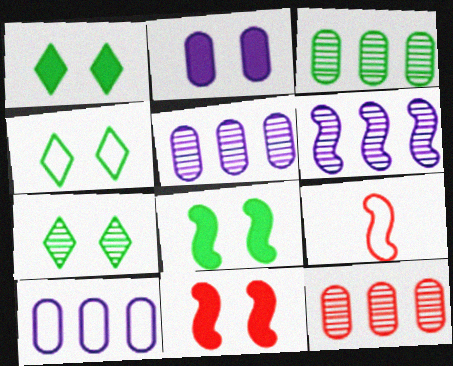[[1, 2, 11], 
[1, 4, 7], 
[1, 5, 9], 
[3, 5, 12], 
[4, 9, 10], 
[6, 8, 9]]